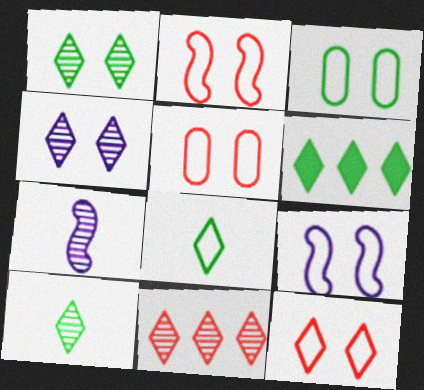[[1, 6, 8], 
[2, 5, 12], 
[3, 9, 12], 
[4, 10, 11], 
[5, 6, 7]]